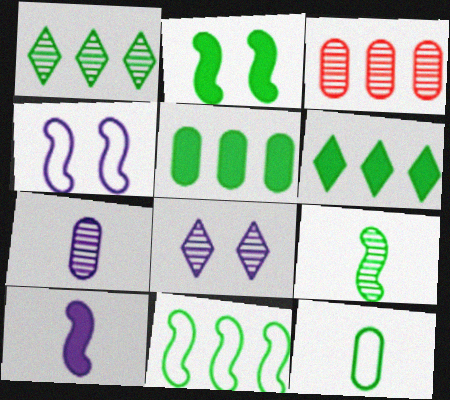[[1, 2, 12], 
[1, 5, 11], 
[2, 9, 11], 
[3, 8, 9]]